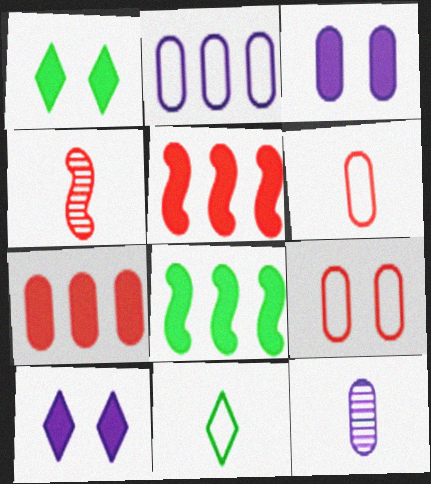[[1, 2, 4], 
[2, 3, 12]]